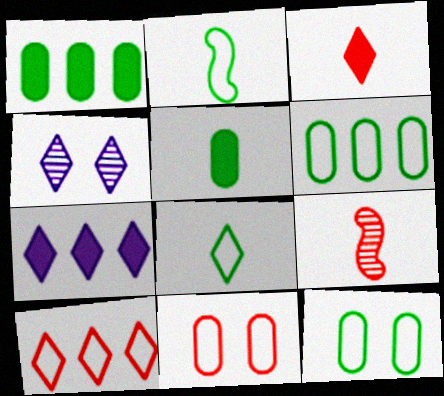[[7, 9, 12]]